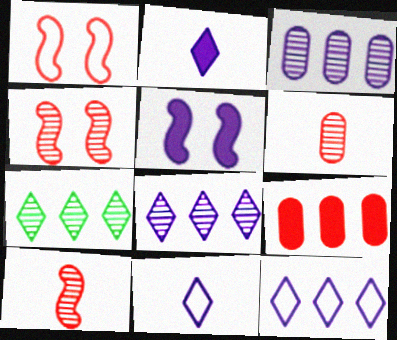[[3, 5, 11]]